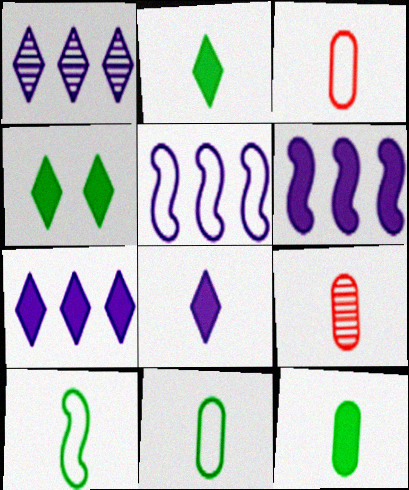[[4, 5, 9], 
[8, 9, 10]]